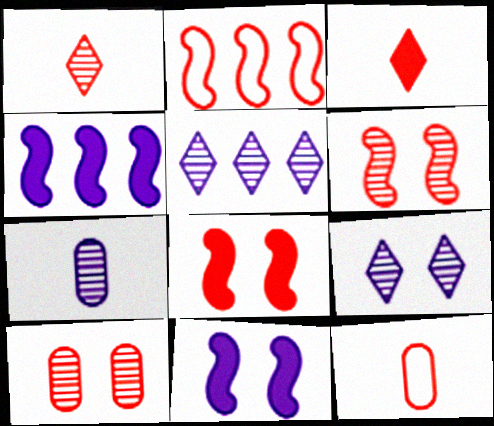[[2, 3, 10]]